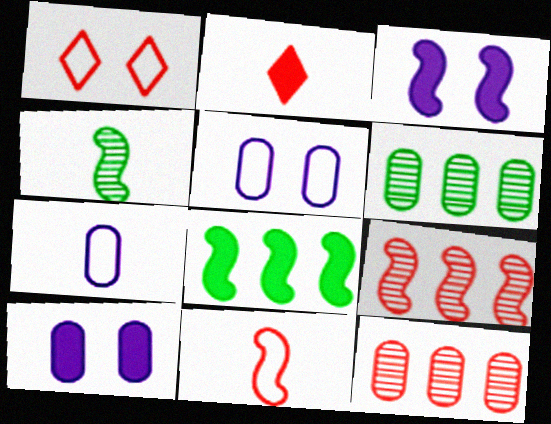[[2, 4, 7], 
[2, 8, 10]]